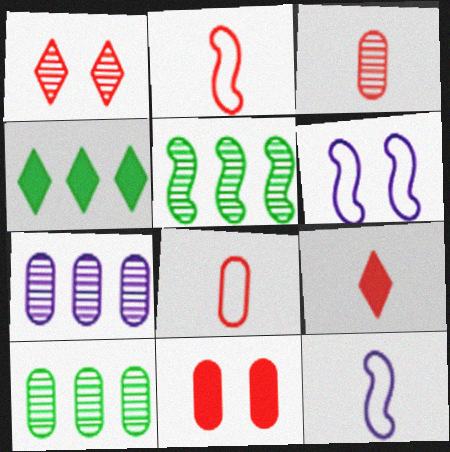[[2, 3, 9], 
[3, 4, 6], 
[6, 9, 10]]